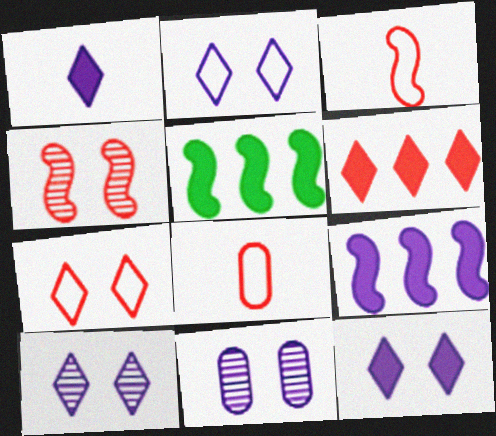[[2, 10, 12], 
[4, 6, 8], 
[5, 8, 10]]